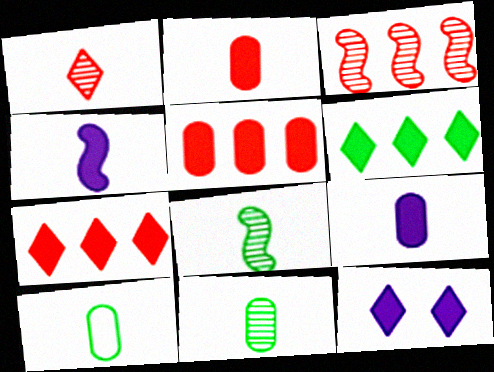[[1, 4, 10], 
[3, 10, 12]]